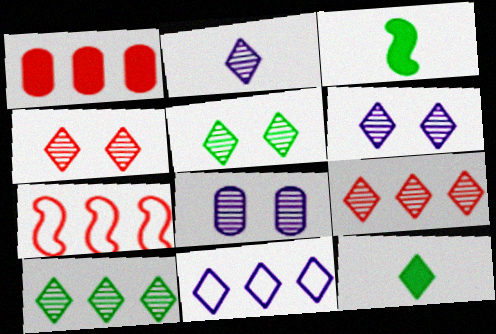[[1, 7, 9], 
[2, 4, 10], 
[2, 5, 9], 
[4, 5, 6], 
[4, 11, 12], 
[7, 8, 12]]